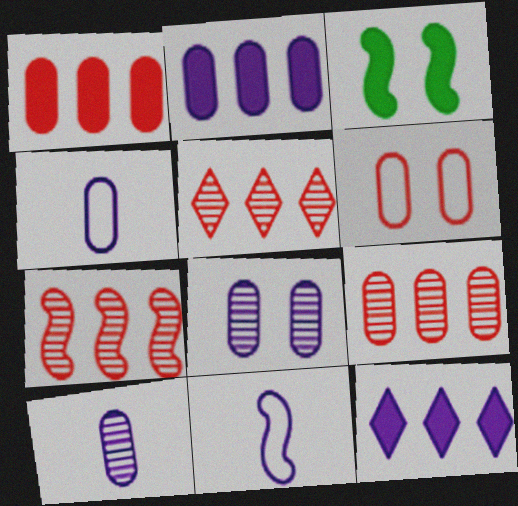[[2, 4, 8], 
[3, 4, 5], 
[3, 7, 11], 
[5, 7, 9], 
[8, 11, 12]]